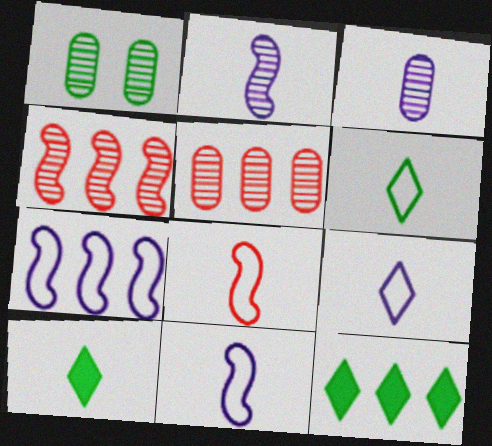[[1, 3, 5], 
[3, 8, 10], 
[5, 7, 12]]